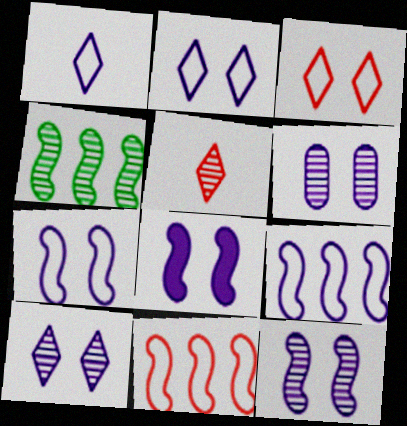[[2, 6, 8], 
[4, 5, 6], 
[6, 10, 12], 
[7, 8, 12]]